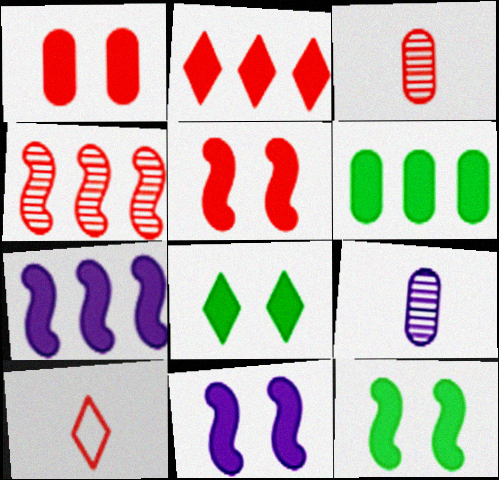[[1, 4, 10], 
[1, 8, 11], 
[2, 6, 7], 
[5, 11, 12]]